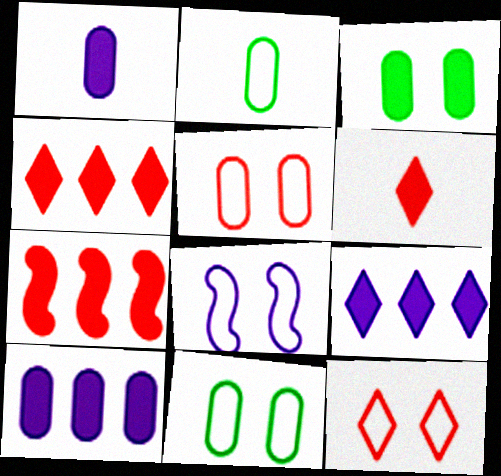[[8, 11, 12]]